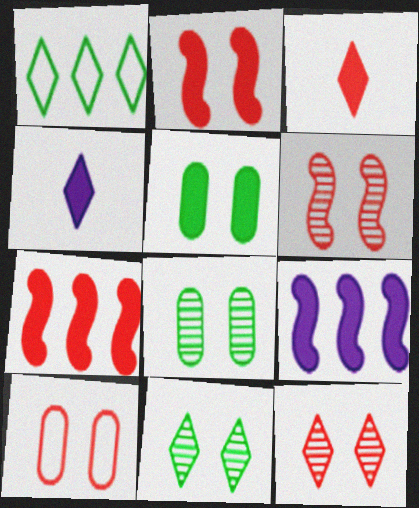[[1, 4, 12], 
[2, 10, 12], 
[3, 5, 9], 
[4, 5, 7]]